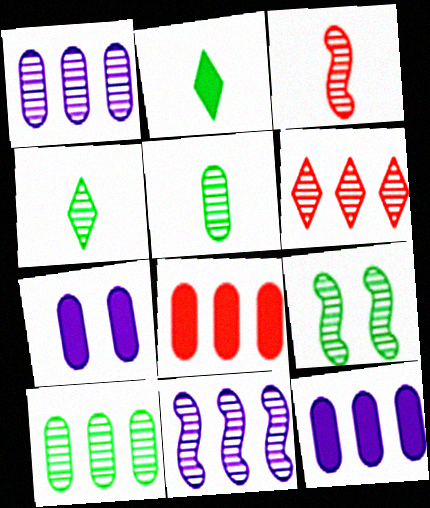[[3, 9, 11], 
[4, 9, 10], 
[6, 10, 11]]